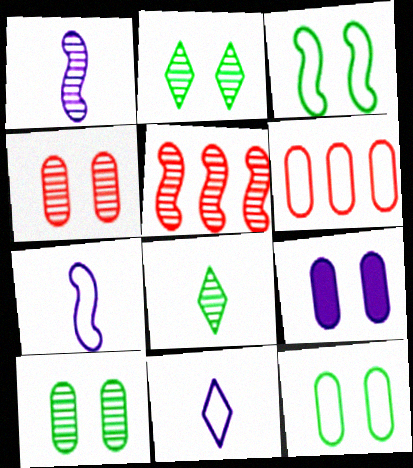[[3, 6, 11], 
[4, 9, 12]]